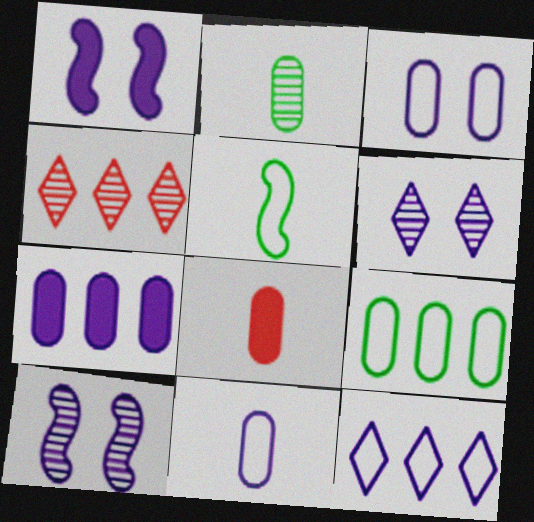[[1, 3, 6], 
[2, 4, 10], 
[2, 8, 11]]